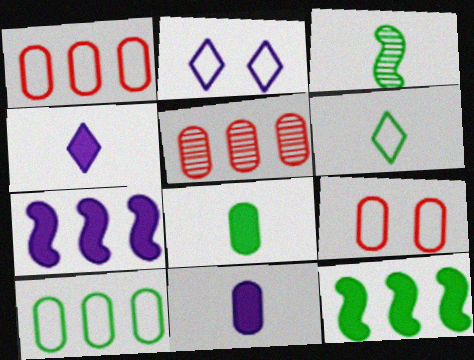[[3, 6, 8]]